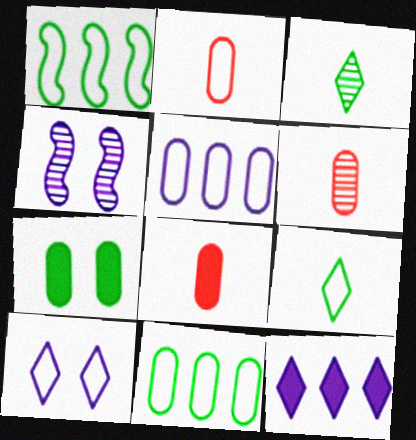[[1, 2, 10], 
[1, 3, 7], 
[2, 6, 8], 
[5, 6, 7]]